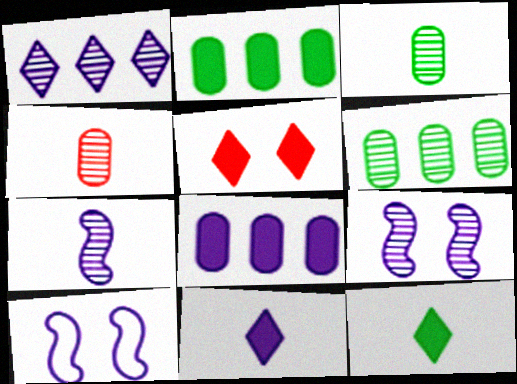[]